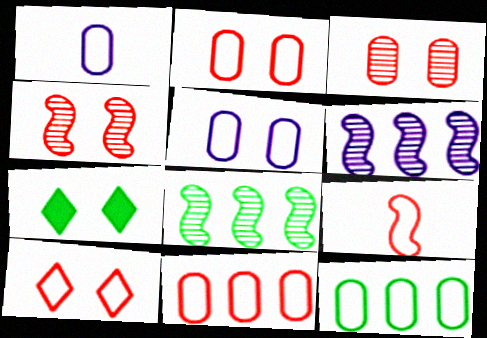[[1, 2, 12], 
[4, 5, 7], 
[9, 10, 11]]